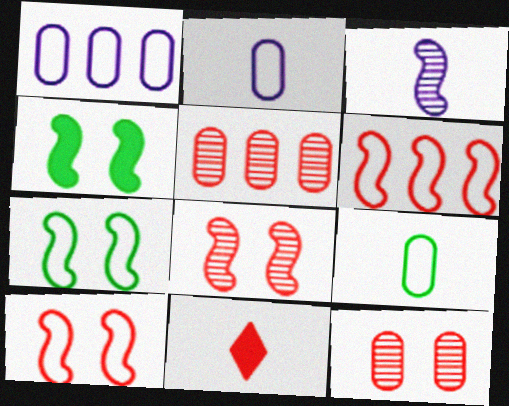[[3, 4, 6], 
[3, 9, 11], 
[5, 10, 11], 
[6, 11, 12]]